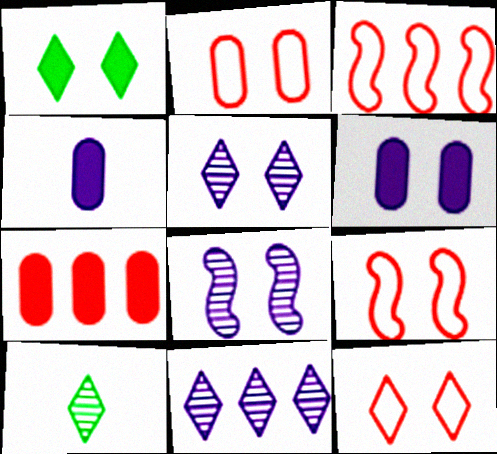[[1, 2, 8], 
[1, 5, 12], 
[2, 9, 12], 
[3, 6, 10]]